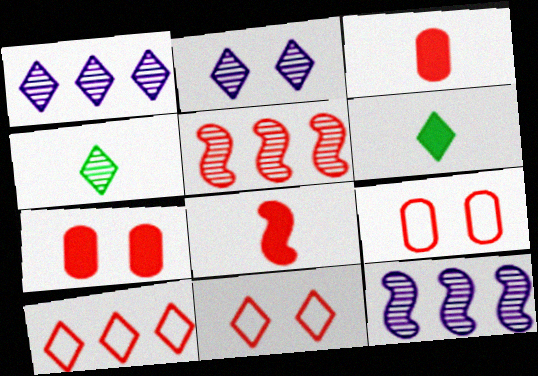[[1, 6, 11], 
[2, 6, 10], 
[3, 5, 11], 
[6, 9, 12]]